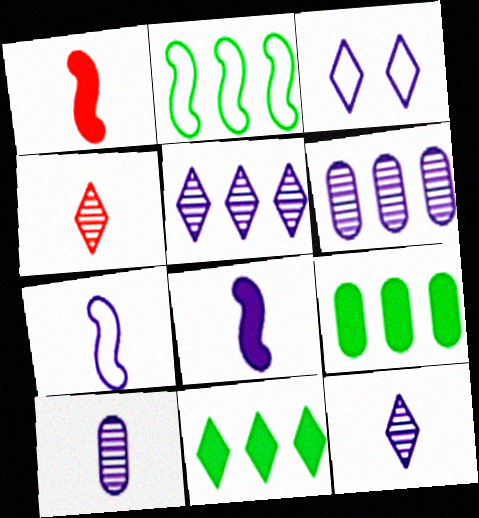[[3, 4, 11], 
[3, 6, 8]]